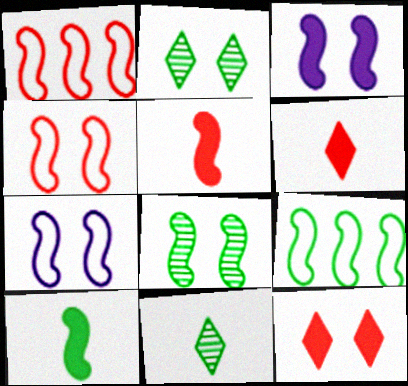[[3, 4, 8], 
[8, 9, 10]]